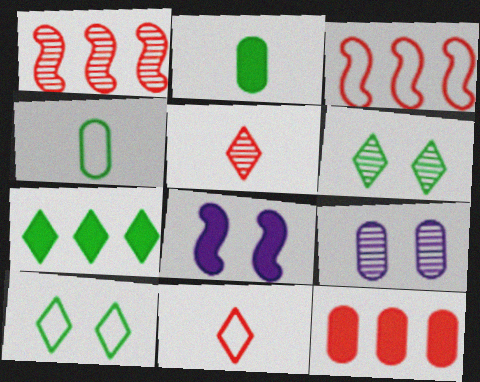[[4, 9, 12]]